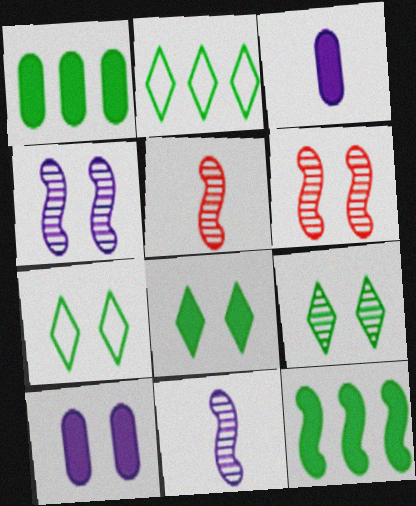[[2, 3, 6], 
[2, 5, 10], 
[6, 7, 10], 
[7, 8, 9]]